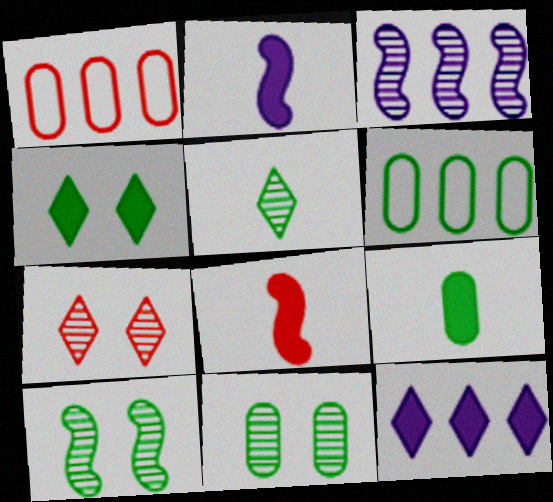[[1, 7, 8], 
[2, 6, 7], 
[6, 9, 11]]